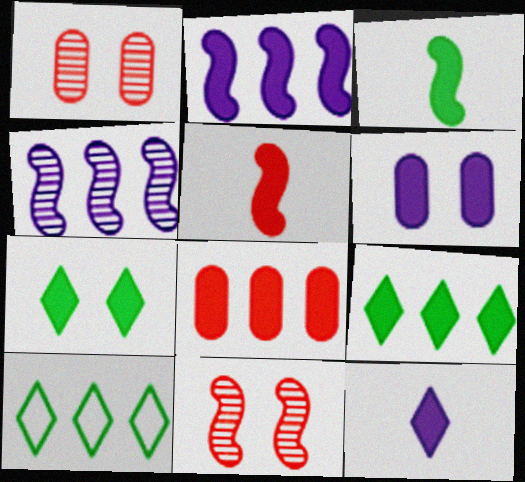[[2, 6, 12], 
[2, 8, 9], 
[4, 8, 10], 
[5, 6, 9]]